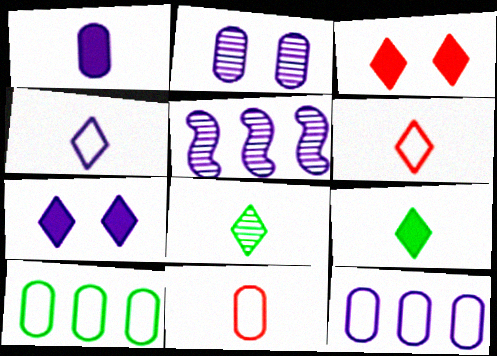[[1, 2, 12]]